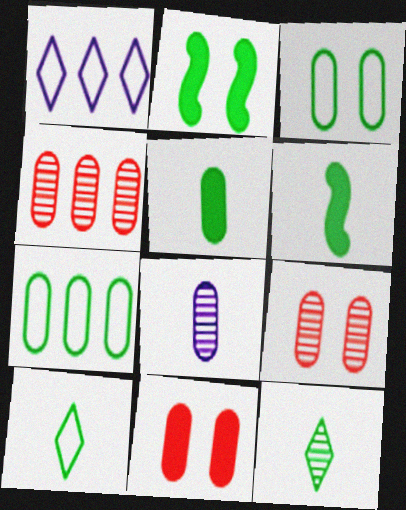[[1, 6, 9], 
[2, 7, 12], 
[7, 8, 11]]